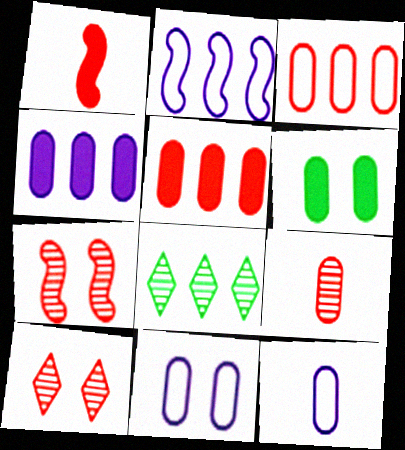[[1, 3, 10], 
[1, 8, 11], 
[2, 5, 8]]